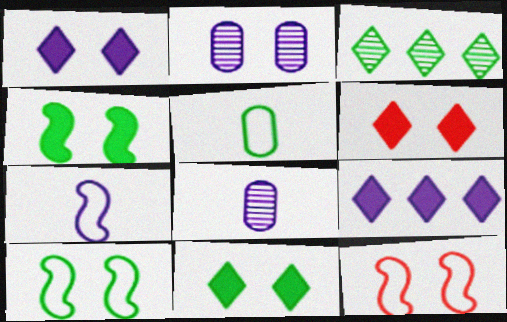[[1, 6, 11], 
[2, 6, 10], 
[2, 7, 9], 
[2, 11, 12], 
[3, 4, 5]]